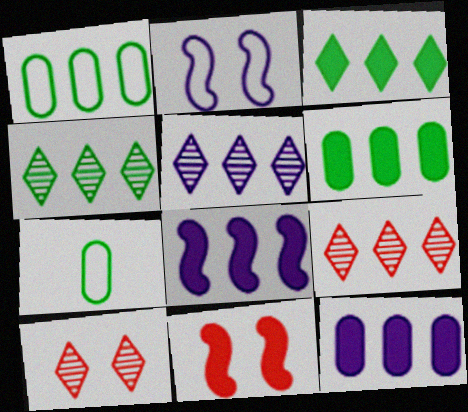[[1, 8, 9], 
[4, 5, 9], 
[5, 7, 11], 
[7, 8, 10]]